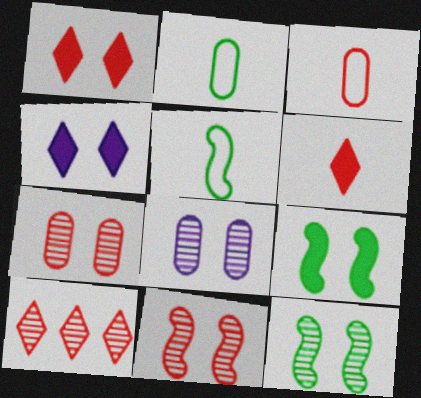[]